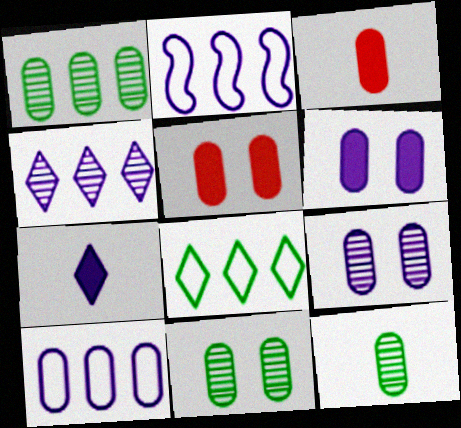[[1, 11, 12], 
[2, 7, 9], 
[3, 10, 11], 
[5, 10, 12]]